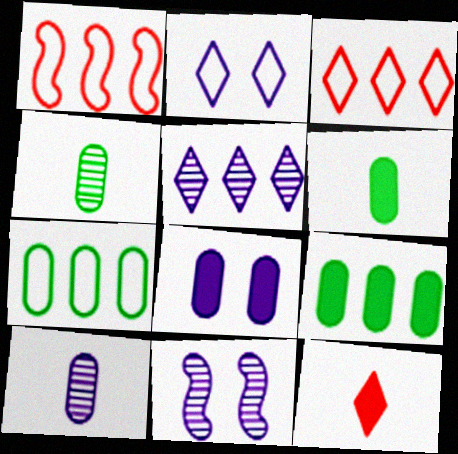[[1, 5, 9], 
[2, 8, 11], 
[3, 6, 11], 
[5, 10, 11], 
[7, 11, 12]]